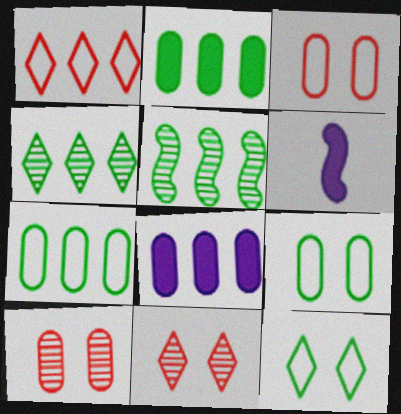[[1, 5, 8], 
[3, 4, 6], 
[6, 7, 11]]